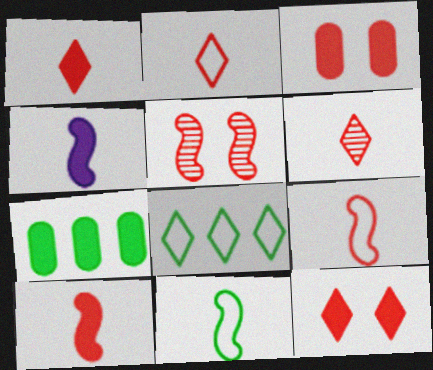[[1, 2, 6], 
[4, 7, 12]]